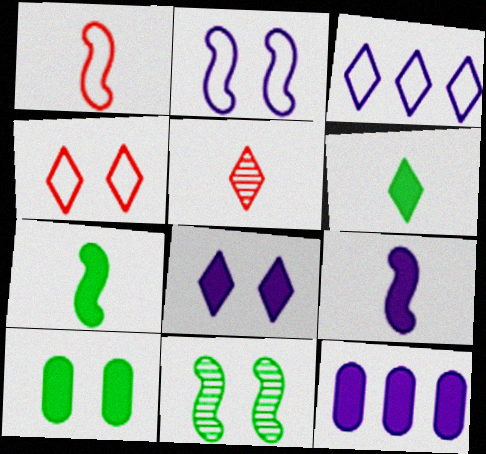[[8, 9, 12]]